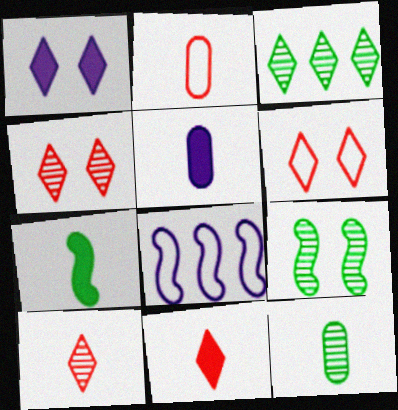[[2, 5, 12], 
[3, 9, 12], 
[5, 7, 11]]